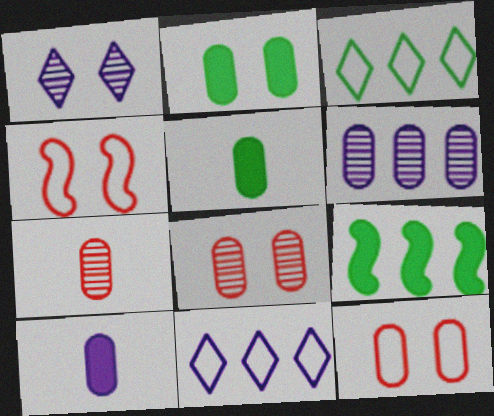[[1, 2, 4], 
[5, 6, 12]]